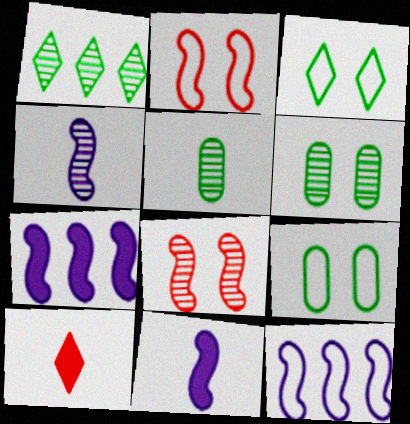[[6, 10, 12]]